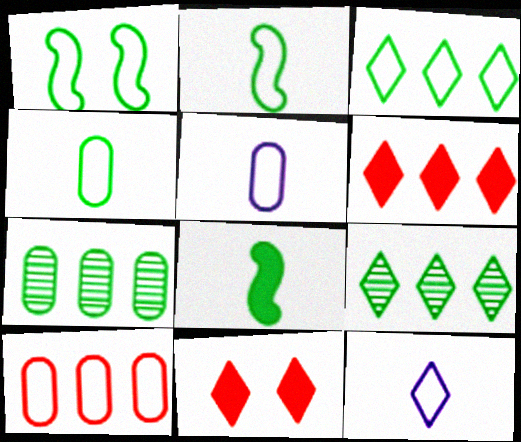[[1, 3, 4], 
[1, 10, 12], 
[9, 11, 12]]